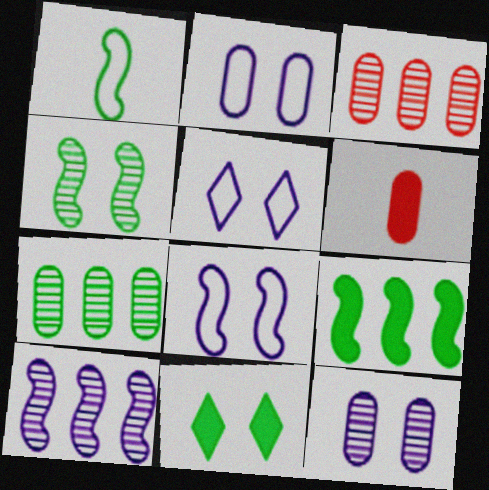[[1, 4, 9], 
[1, 7, 11], 
[2, 5, 8], 
[2, 6, 7]]